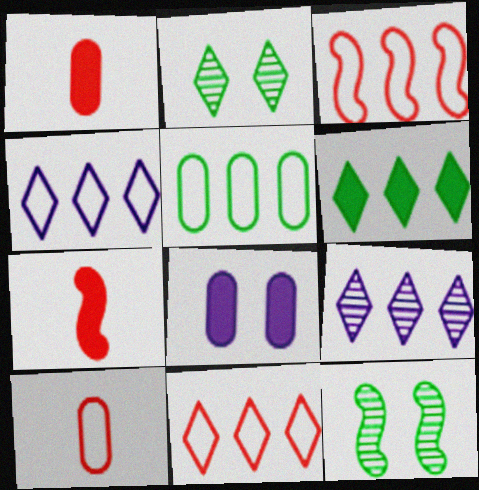[[1, 4, 12], 
[3, 4, 5], 
[6, 7, 8], 
[6, 9, 11]]